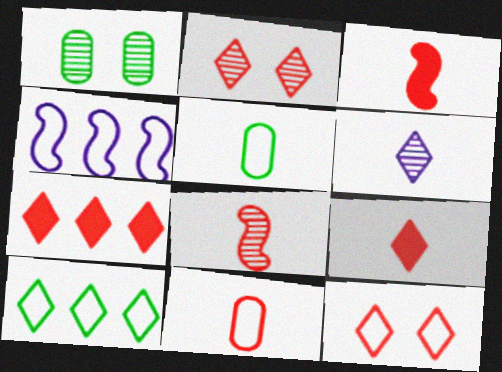[[1, 4, 9], 
[3, 5, 6], 
[4, 5, 12], 
[8, 9, 11]]